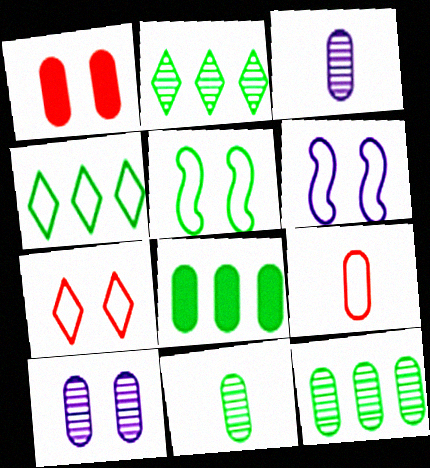[[4, 6, 9], 
[8, 9, 10]]